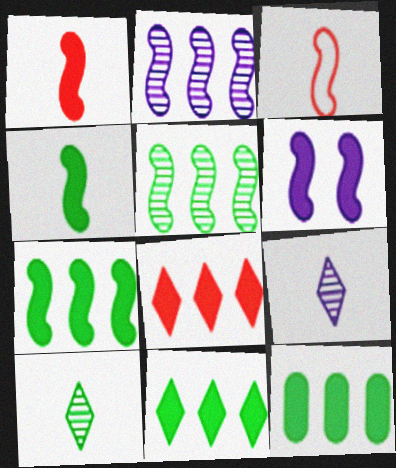[[1, 6, 7], 
[3, 5, 6], 
[7, 11, 12]]